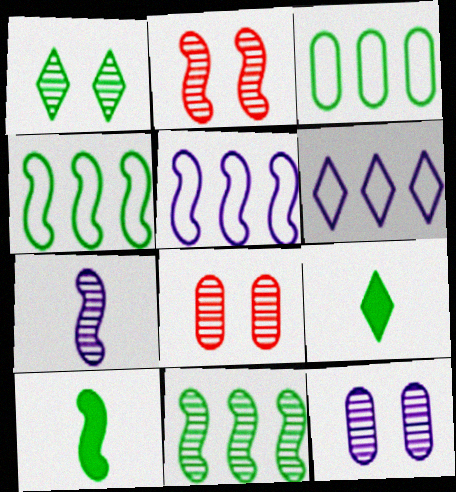[[1, 2, 12], 
[1, 3, 10], 
[2, 5, 10], 
[2, 7, 11], 
[5, 8, 9], 
[6, 8, 10]]